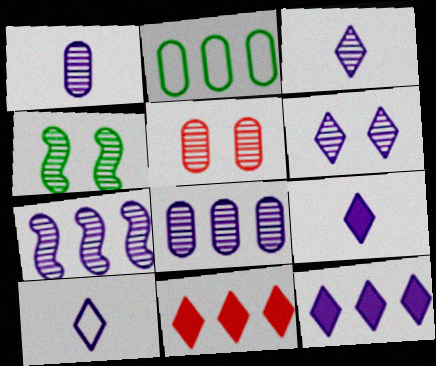[[1, 6, 7], 
[2, 7, 11], 
[3, 9, 10], 
[4, 5, 6], 
[6, 10, 12]]